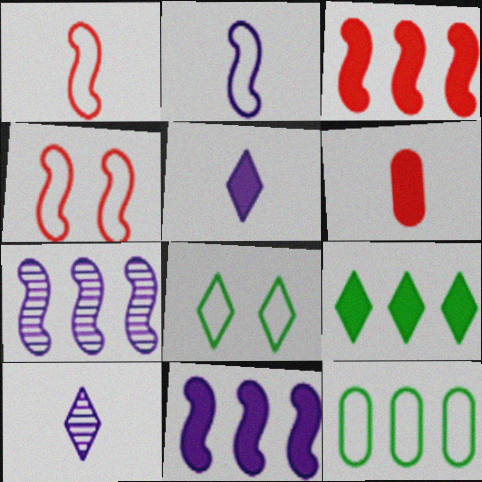[[6, 7, 8]]